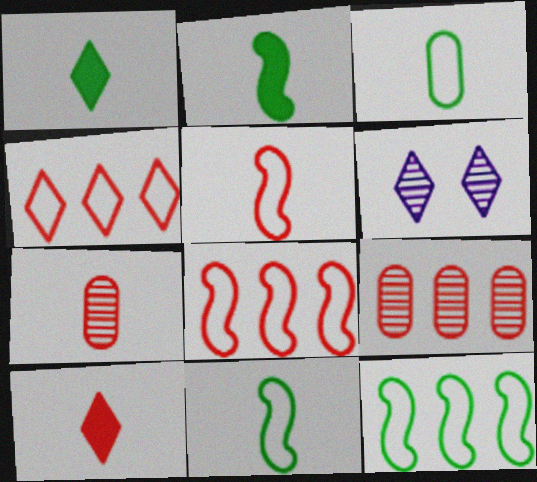[[1, 4, 6], 
[5, 7, 10]]